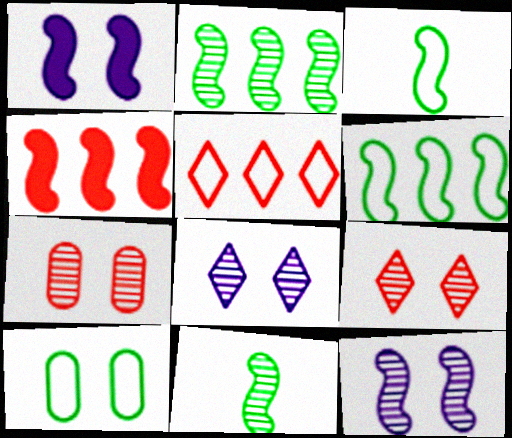[[1, 9, 10], 
[3, 4, 12]]